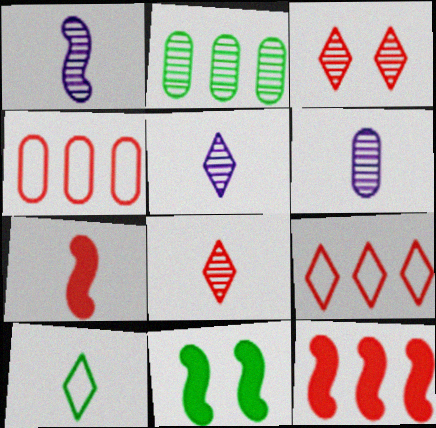[[1, 2, 3], 
[1, 5, 6], 
[2, 10, 11], 
[3, 4, 7], 
[4, 5, 11], 
[6, 7, 10], 
[6, 9, 11]]